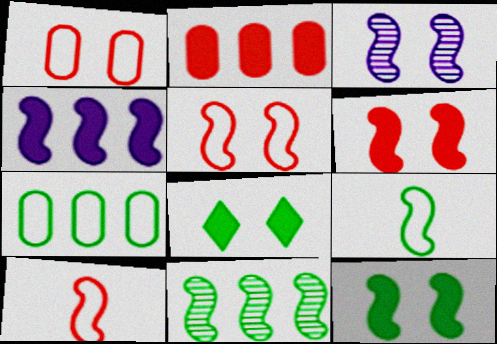[[1, 3, 8], 
[3, 5, 12], 
[9, 11, 12]]